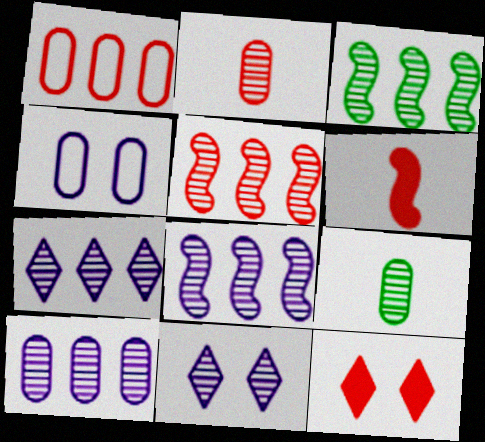[[2, 3, 11], 
[3, 5, 8], 
[5, 9, 11], 
[7, 8, 10]]